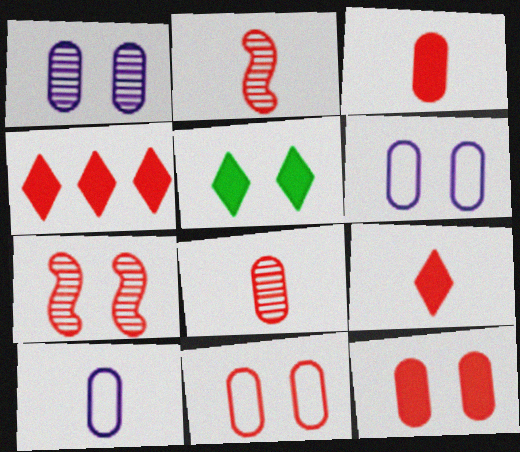[[2, 4, 11], 
[5, 6, 7]]